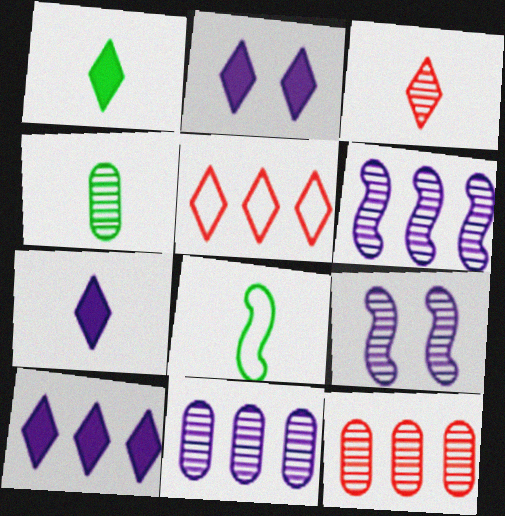[[1, 4, 8], 
[2, 7, 10], 
[2, 8, 12]]